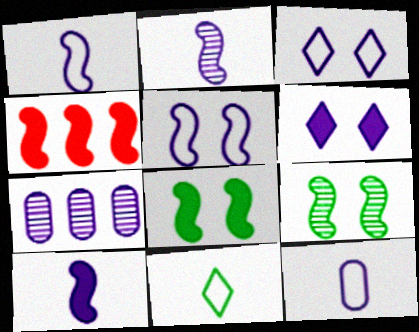[[1, 2, 10], 
[1, 4, 9], 
[1, 6, 7], 
[3, 7, 10], 
[4, 8, 10]]